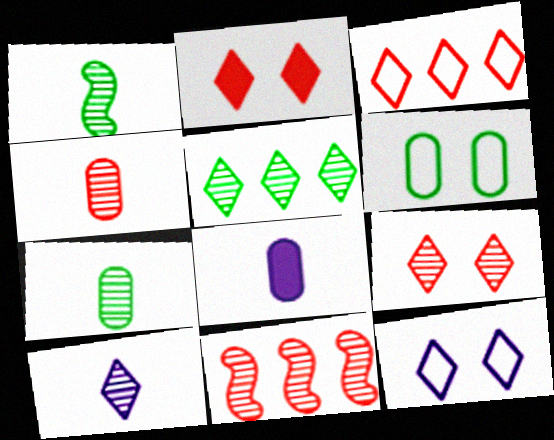[[1, 4, 10], 
[4, 9, 11], 
[5, 9, 10]]